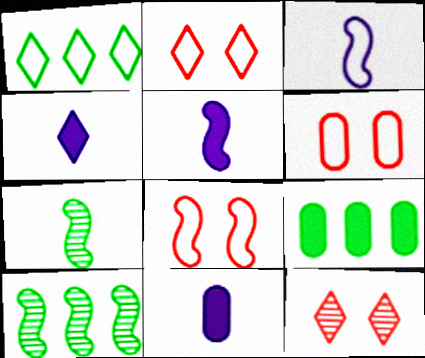[[1, 3, 6], 
[1, 4, 12], 
[1, 9, 10], 
[2, 6, 8], 
[2, 10, 11], 
[3, 9, 12], 
[4, 5, 11], 
[4, 6, 10], 
[5, 8, 10]]